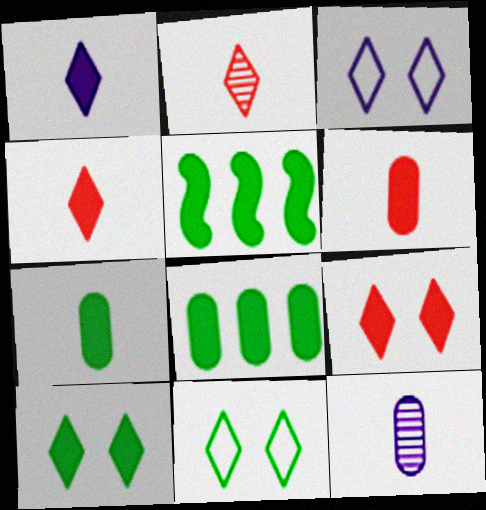[[5, 7, 10]]